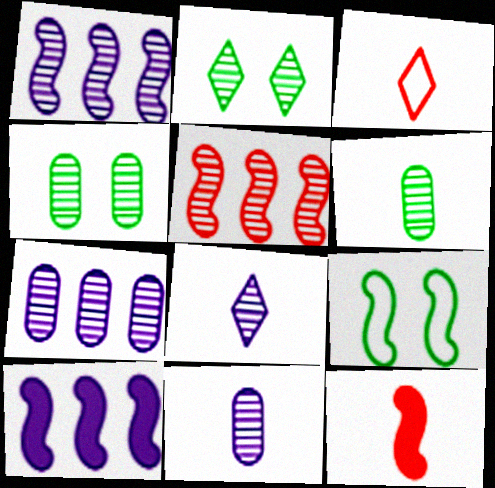[[1, 9, 12], 
[2, 5, 11], 
[3, 4, 10], 
[4, 5, 8]]